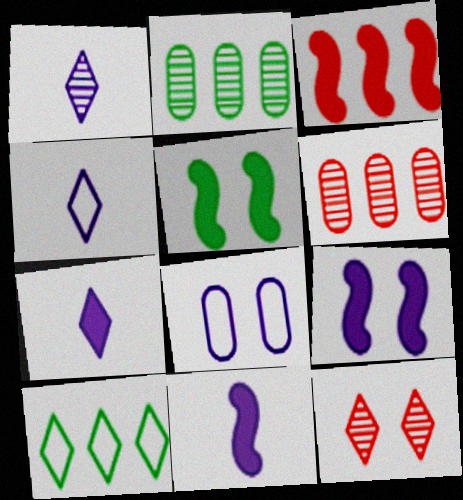[[1, 4, 7], 
[3, 5, 11], 
[4, 5, 6], 
[5, 8, 12], 
[7, 10, 12]]